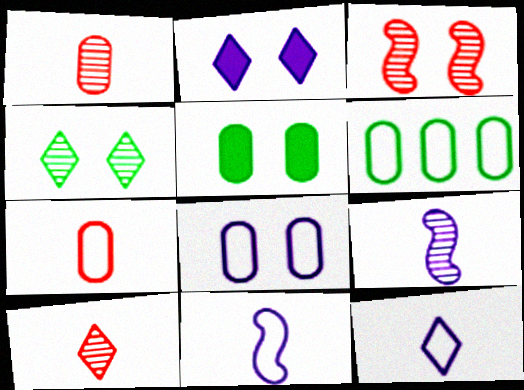[[6, 7, 8]]